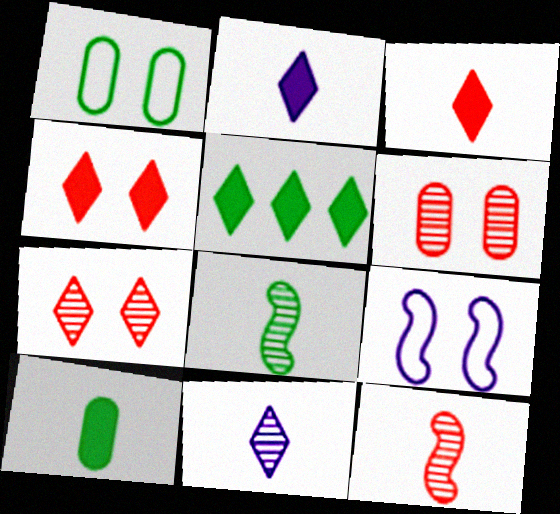[[1, 5, 8], 
[2, 4, 5]]